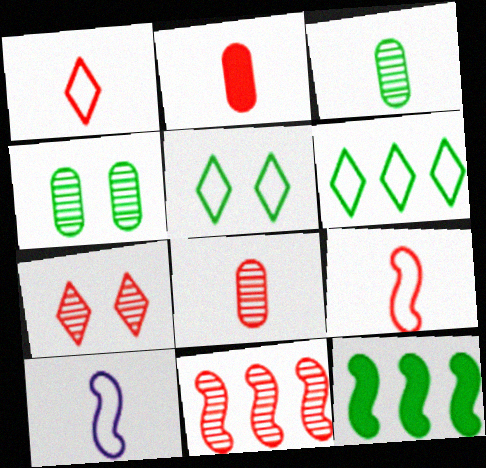[[3, 5, 12], 
[7, 8, 11]]